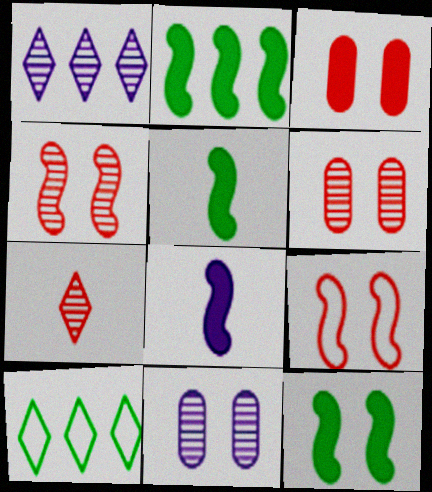[[2, 5, 12], 
[6, 8, 10]]